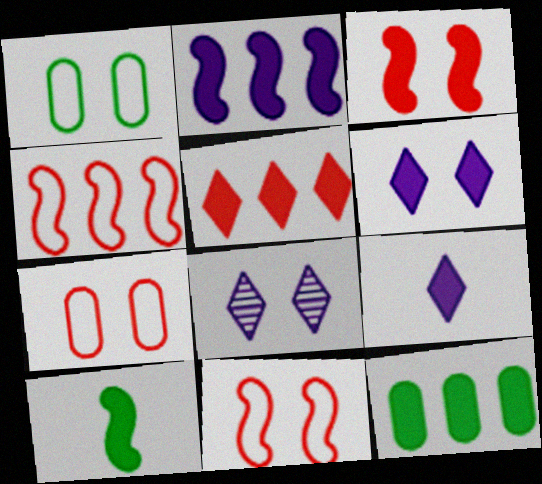[[1, 3, 8], 
[2, 3, 10], 
[2, 5, 12], 
[3, 9, 12]]